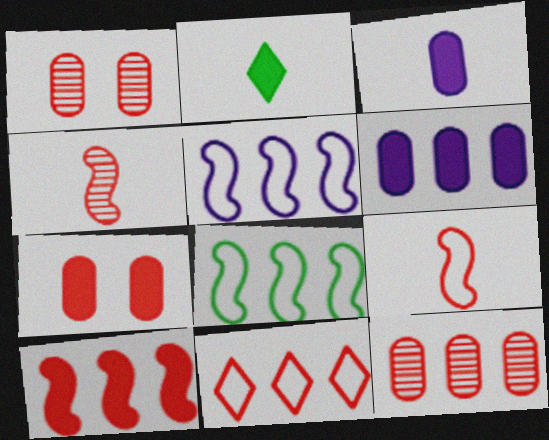[[1, 2, 5], 
[4, 7, 11], 
[10, 11, 12]]